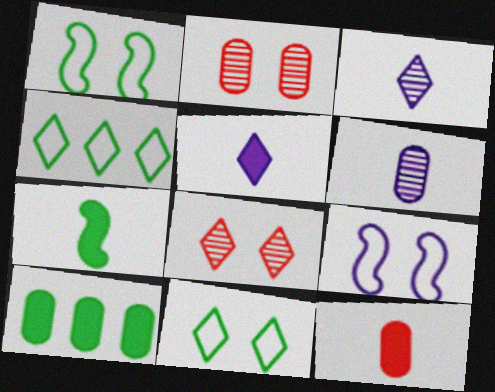[[4, 5, 8], 
[5, 7, 12]]